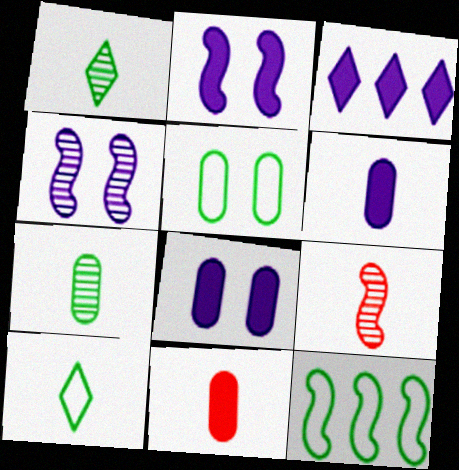[[2, 3, 6], 
[2, 9, 12], 
[3, 5, 9], 
[5, 10, 12], 
[6, 9, 10]]